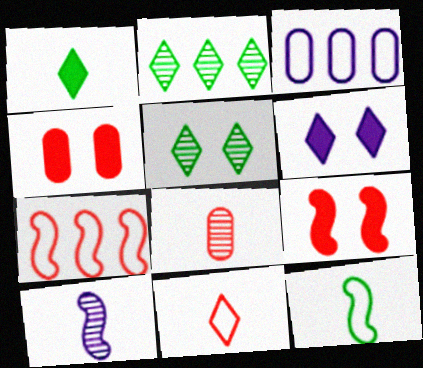[[2, 6, 11], 
[3, 6, 10]]